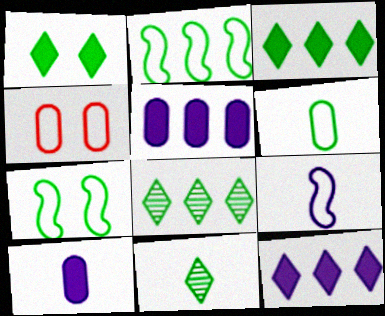[]